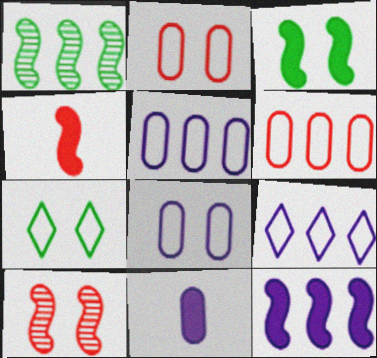[[3, 4, 12]]